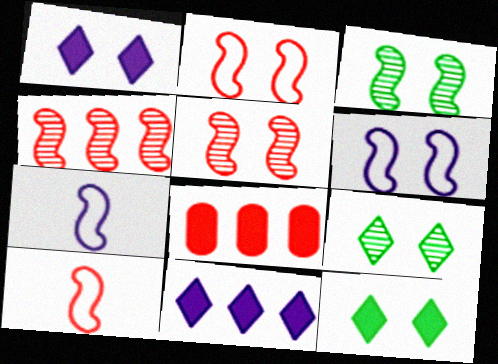[[7, 8, 9]]